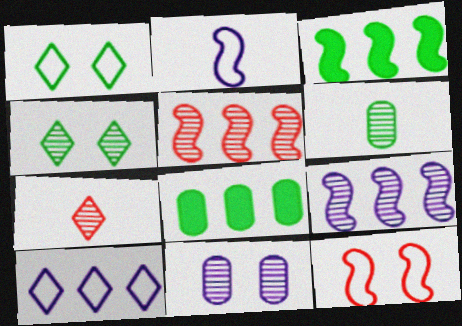[[1, 3, 6], 
[5, 8, 10]]